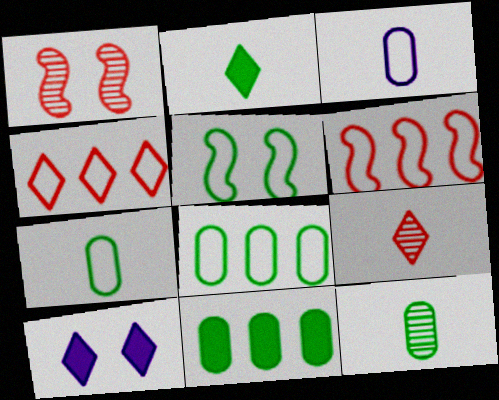[[3, 4, 5], 
[6, 10, 12]]